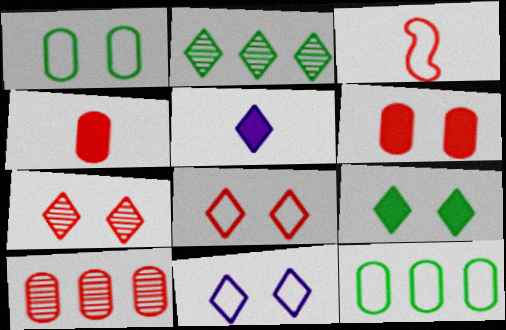[[2, 5, 8], 
[3, 11, 12], 
[7, 9, 11]]